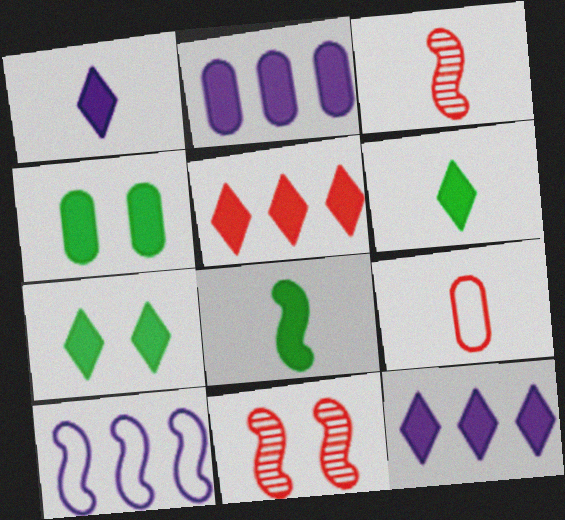[[1, 5, 7], 
[5, 9, 11], 
[8, 10, 11]]